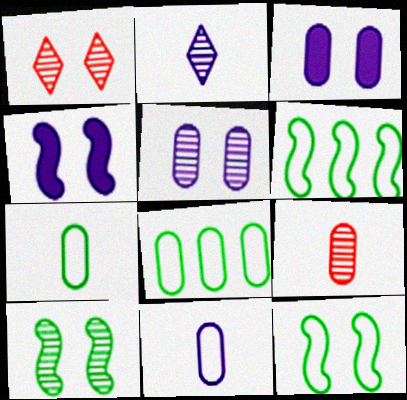[[1, 3, 12], 
[1, 5, 10], 
[3, 8, 9]]